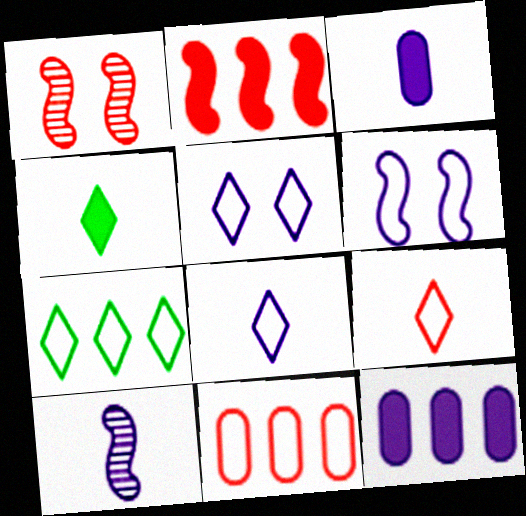[[1, 3, 7], 
[3, 8, 10], 
[5, 7, 9], 
[5, 10, 12]]